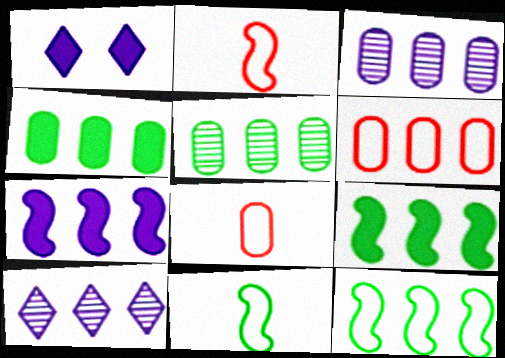[[1, 2, 5], 
[3, 4, 6], 
[6, 9, 10]]